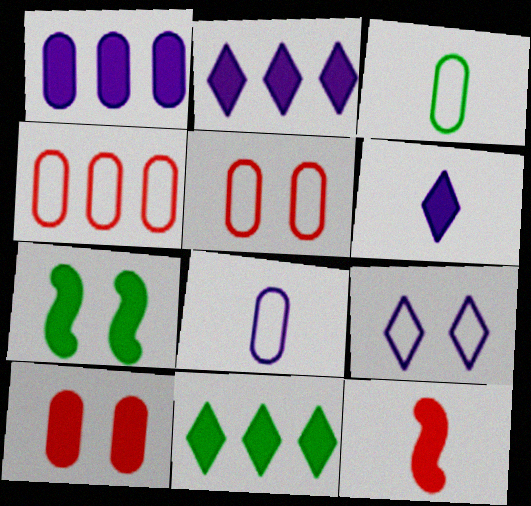[]